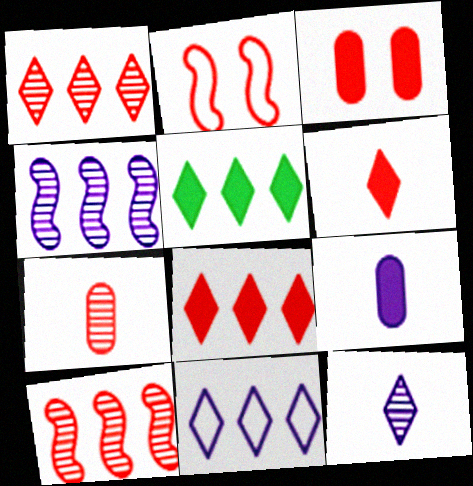[[1, 5, 11], 
[2, 7, 8]]